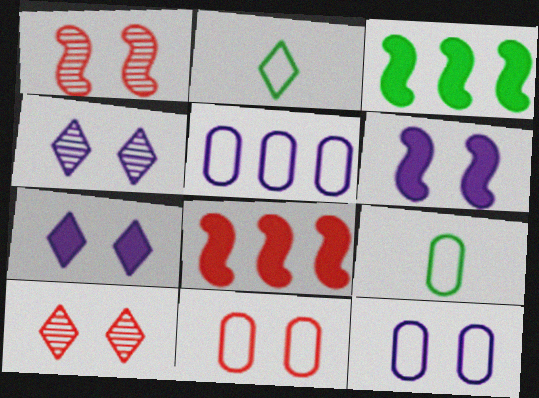[[4, 6, 12], 
[4, 8, 9], 
[5, 9, 11]]